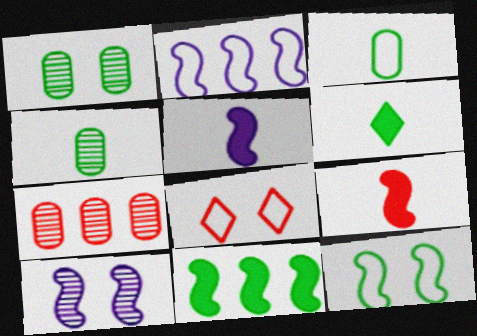[[2, 3, 8], 
[2, 5, 10], 
[7, 8, 9]]